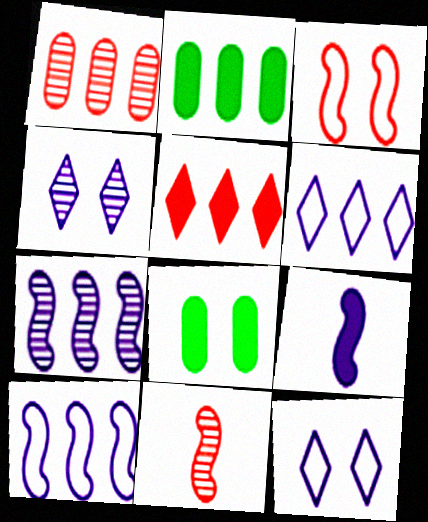[[2, 11, 12], 
[3, 4, 8], 
[5, 8, 9], 
[6, 8, 11]]